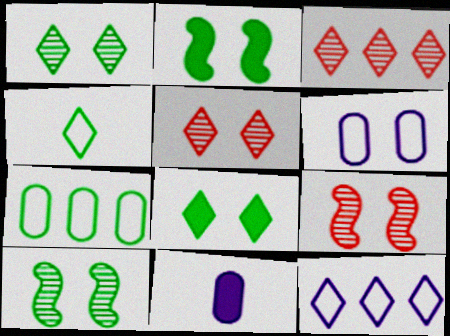[[2, 5, 6], 
[6, 8, 9]]